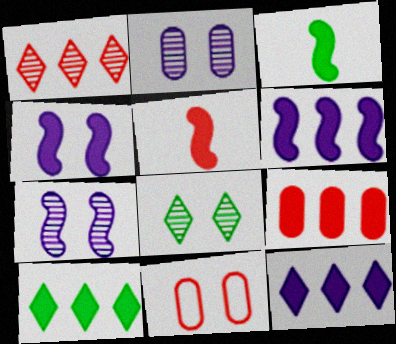[[1, 5, 11], 
[4, 8, 11], 
[6, 9, 10]]